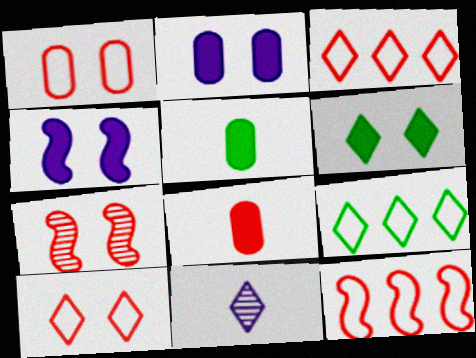[[3, 6, 11], 
[3, 7, 8]]